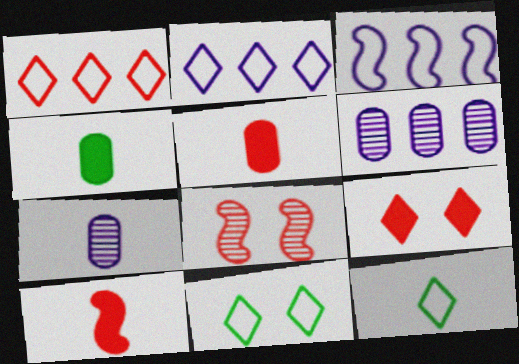[[1, 5, 8], 
[2, 4, 8], 
[6, 10, 11], 
[7, 10, 12]]